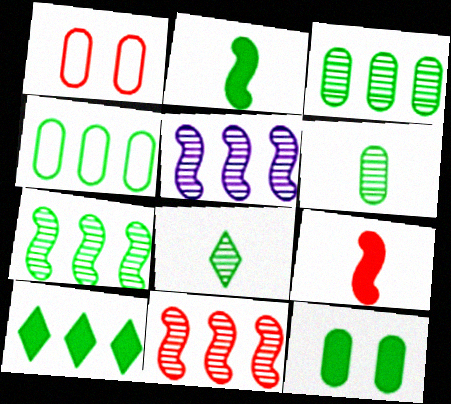[[2, 10, 12], 
[4, 6, 12], 
[4, 7, 10], 
[5, 7, 11]]